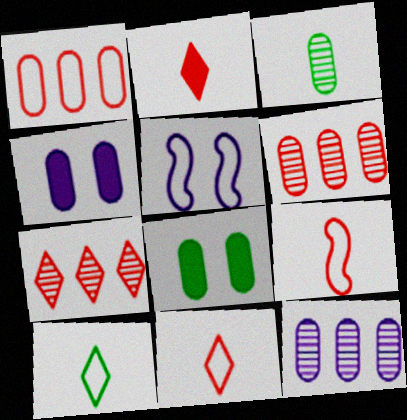[[1, 3, 4], 
[1, 5, 10]]